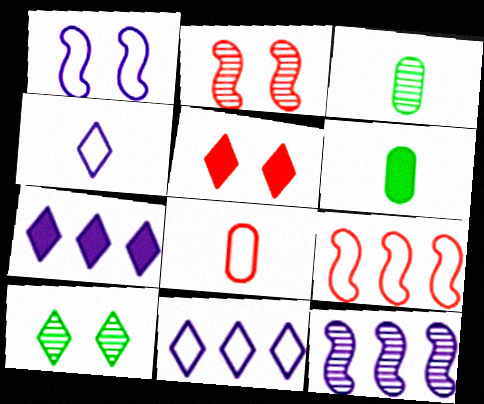[[2, 6, 11]]